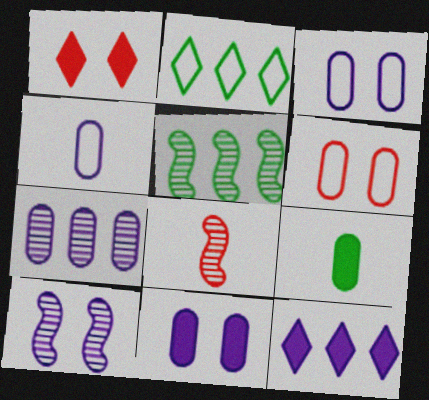[[1, 4, 5], 
[2, 8, 11], 
[4, 7, 11], 
[4, 10, 12], 
[5, 8, 10], 
[6, 7, 9]]